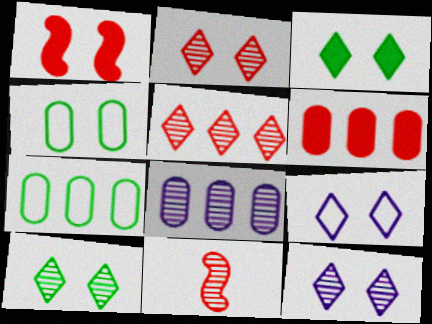[[1, 4, 12], 
[2, 3, 9], 
[2, 10, 12], 
[6, 7, 8], 
[8, 10, 11]]